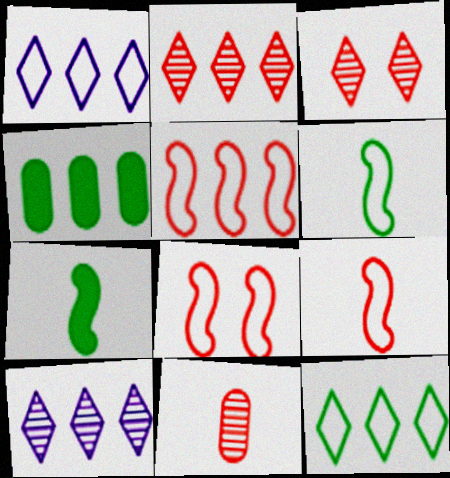[[4, 5, 10], 
[5, 8, 9]]